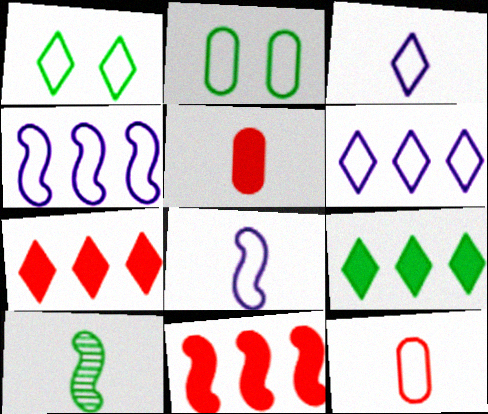[[1, 4, 12], 
[2, 9, 10], 
[3, 5, 10]]